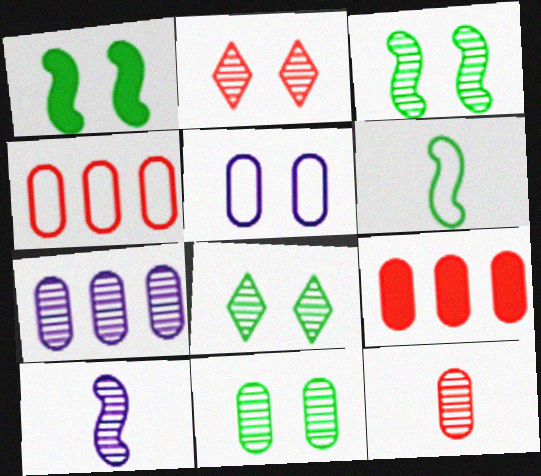[[1, 2, 5], 
[3, 8, 11], 
[7, 11, 12]]